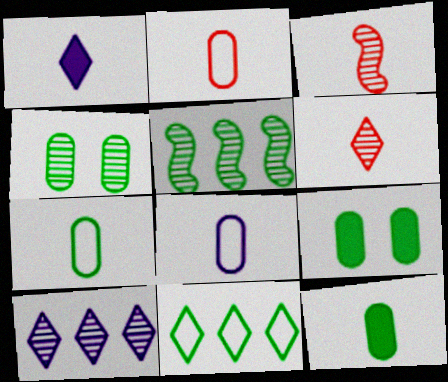[[1, 3, 7], 
[2, 7, 8], 
[3, 4, 10]]